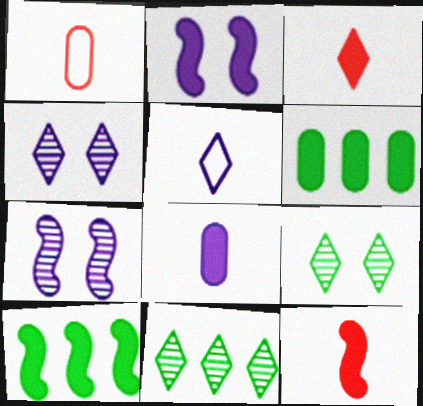[[1, 2, 11], 
[1, 4, 10], 
[2, 3, 6], 
[2, 10, 12]]